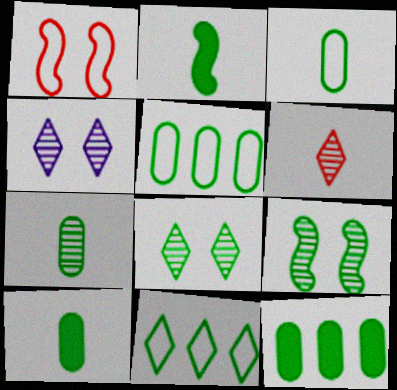[[2, 5, 8], 
[3, 7, 10], 
[9, 10, 11]]